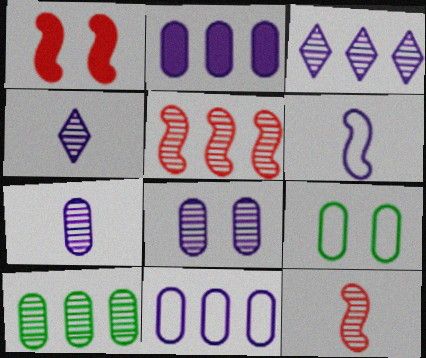[[3, 5, 10]]